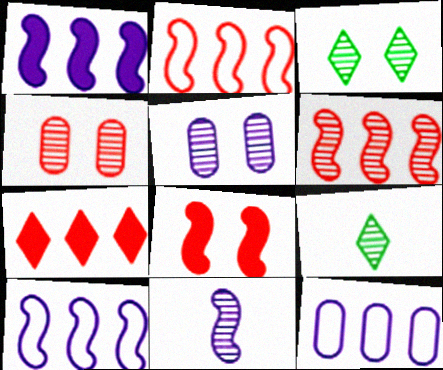[[5, 6, 9], 
[8, 9, 12]]